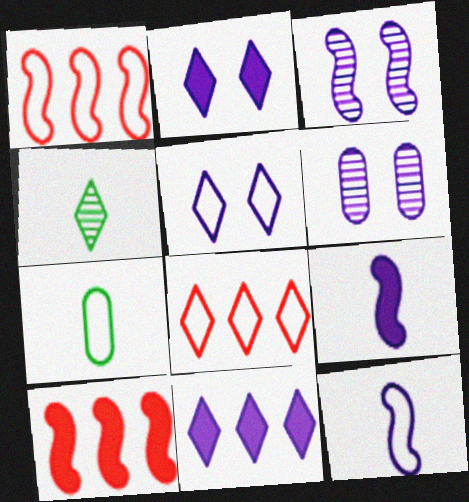[[1, 5, 7], 
[2, 4, 8], 
[6, 11, 12]]